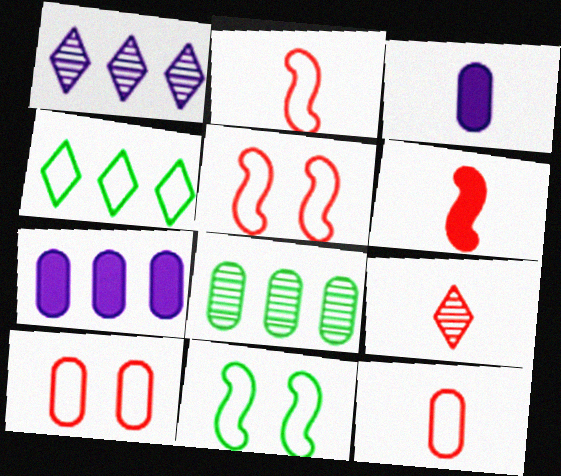[[3, 8, 10], 
[6, 9, 12], 
[7, 9, 11]]